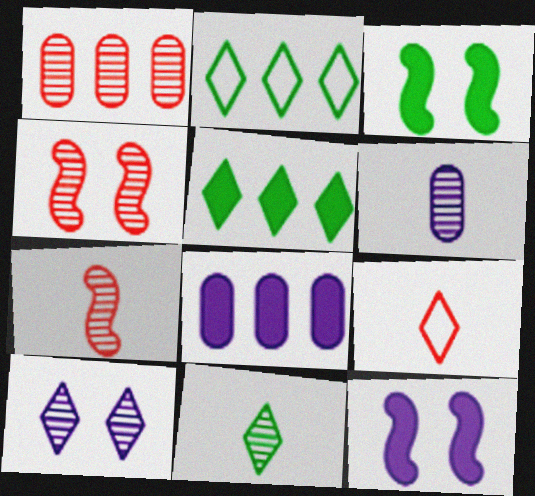[[5, 9, 10], 
[6, 7, 11]]